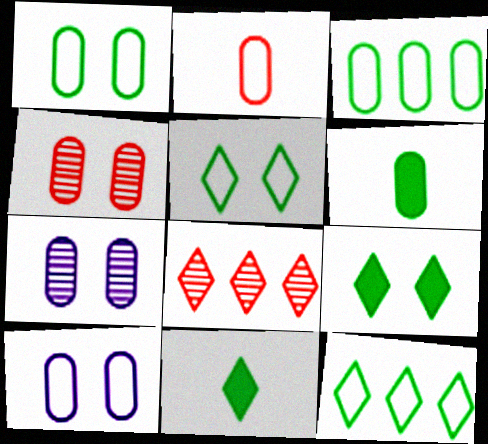[[2, 3, 10]]